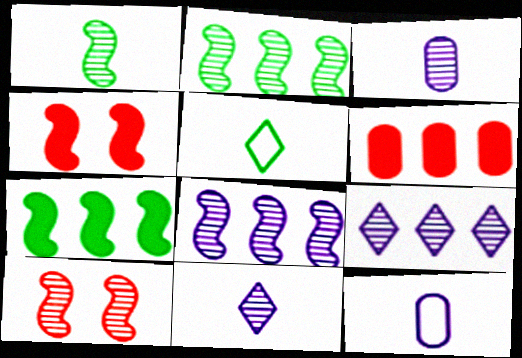[[1, 8, 10]]